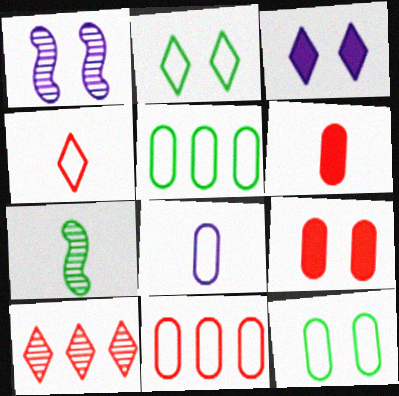[[1, 2, 9], 
[3, 7, 11], 
[8, 11, 12]]